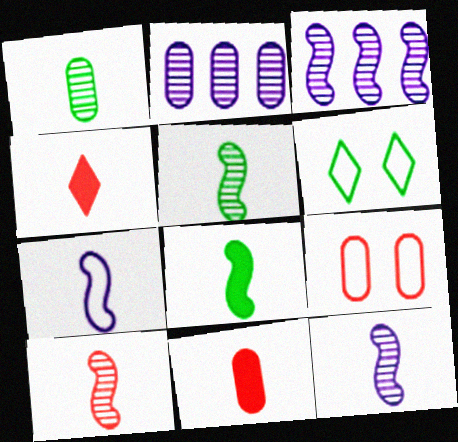[[1, 4, 7], 
[3, 6, 11], 
[5, 10, 12], 
[7, 8, 10]]